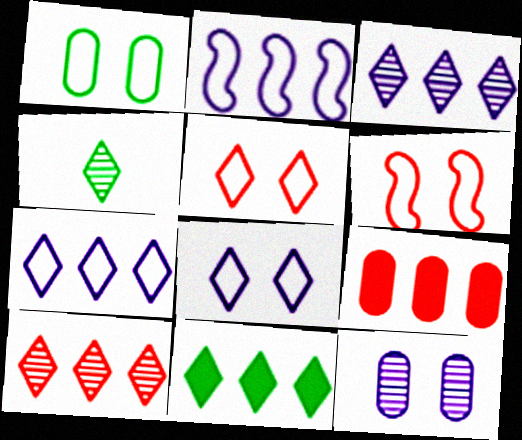[[1, 6, 8], 
[7, 10, 11]]